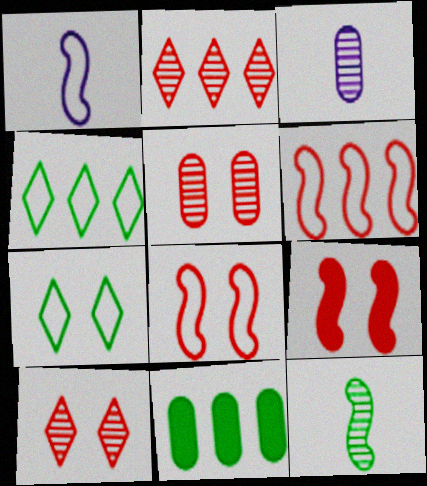[[1, 10, 11], 
[3, 4, 9], 
[7, 11, 12]]